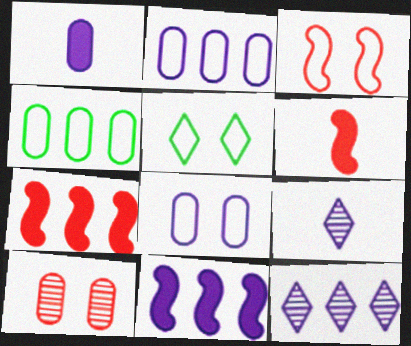[[1, 4, 10], 
[2, 11, 12], 
[3, 5, 8], 
[4, 7, 12], 
[8, 9, 11]]